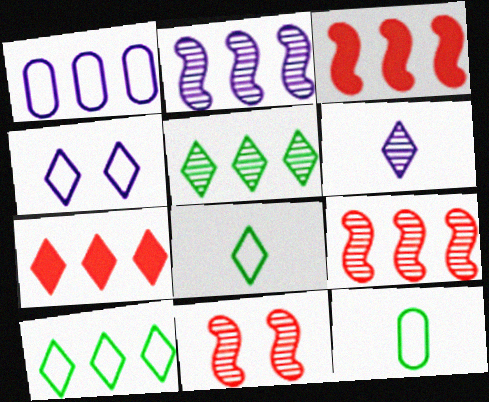[[1, 3, 5]]